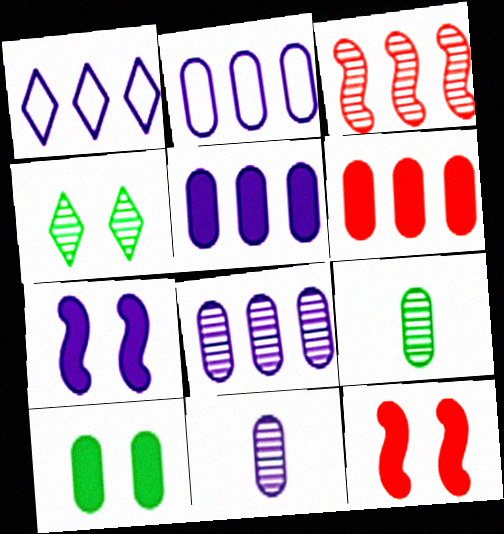[[1, 7, 11], 
[1, 9, 12], 
[2, 5, 8], 
[3, 4, 11]]